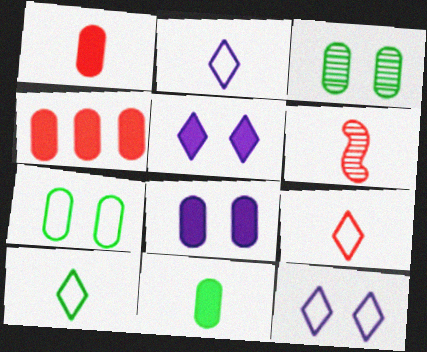[[1, 6, 9], 
[2, 6, 11], 
[2, 9, 10], 
[4, 8, 11]]